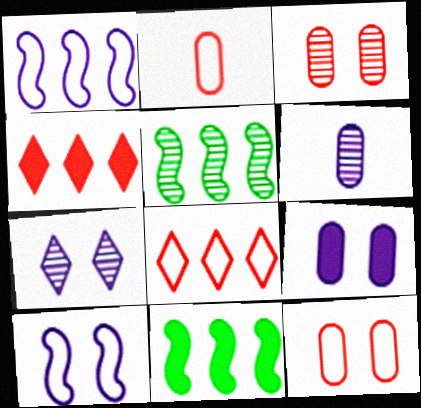[[2, 7, 11], 
[7, 9, 10]]